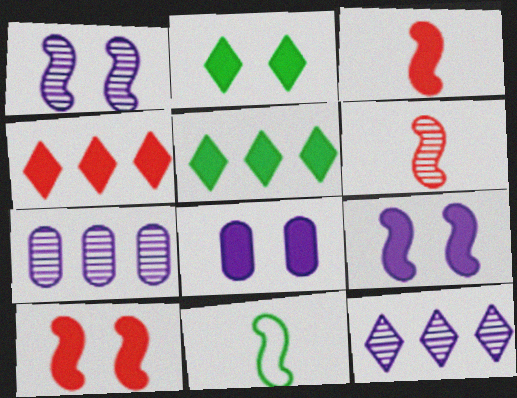[[2, 8, 10], 
[3, 5, 8]]